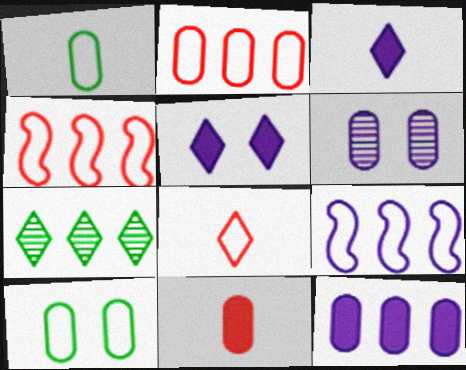[[3, 6, 9], 
[4, 7, 12], 
[5, 7, 8], 
[8, 9, 10]]